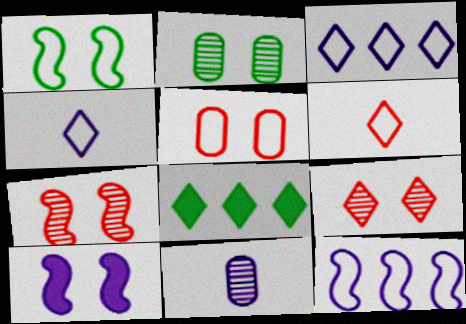[[1, 7, 10], 
[3, 10, 11], 
[4, 8, 9]]